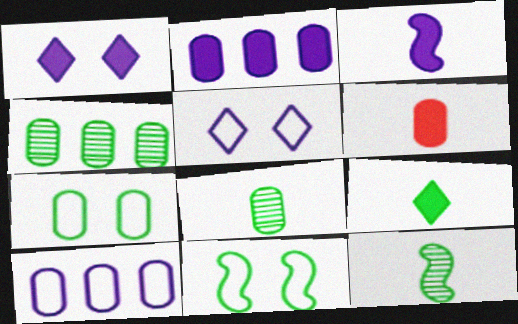[[1, 2, 3], 
[3, 6, 9], 
[4, 9, 11]]